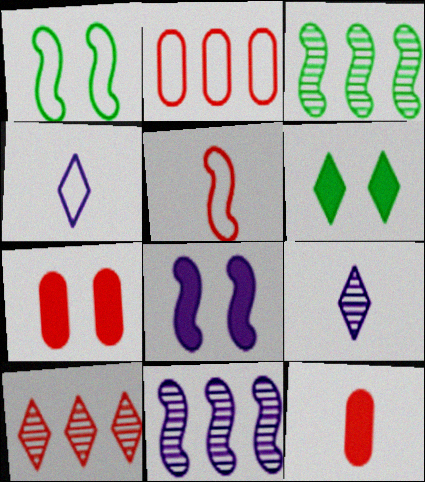[[1, 2, 4], 
[3, 4, 7], 
[3, 5, 8], 
[4, 6, 10], 
[5, 7, 10], 
[6, 7, 8]]